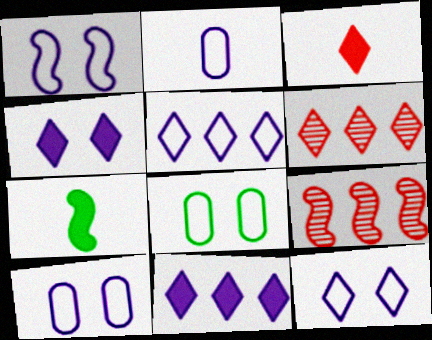[[1, 2, 5], 
[1, 7, 9], 
[1, 10, 12], 
[6, 7, 10]]